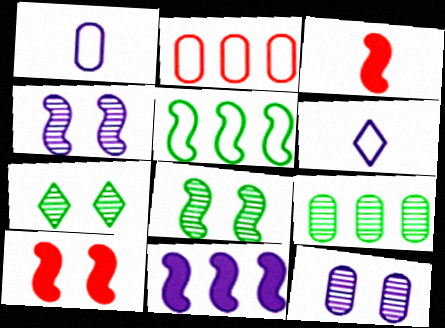[[3, 4, 5], 
[6, 9, 10], 
[6, 11, 12]]